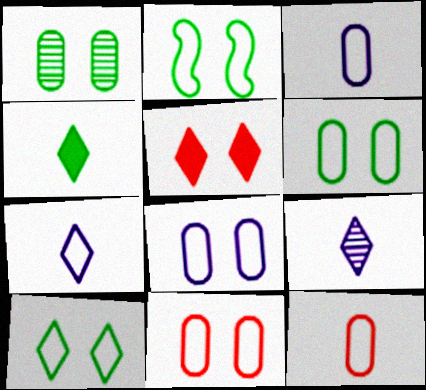[[2, 6, 10], 
[6, 8, 11]]